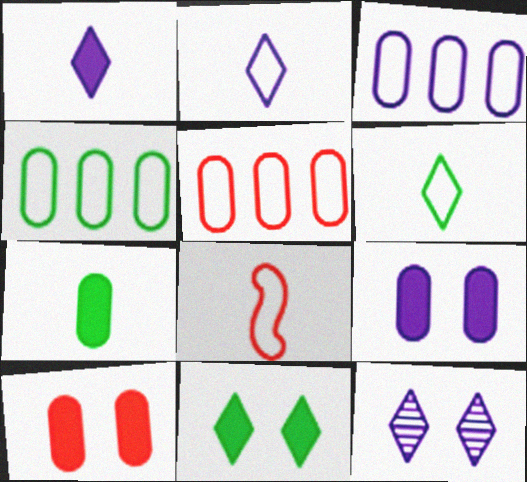[[3, 4, 5]]